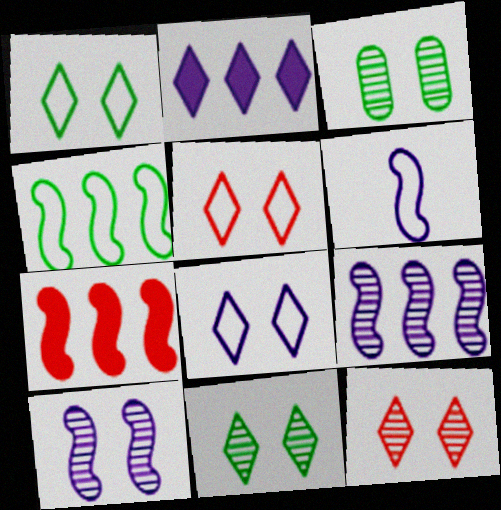[[1, 5, 8], 
[3, 10, 12], 
[4, 7, 9]]